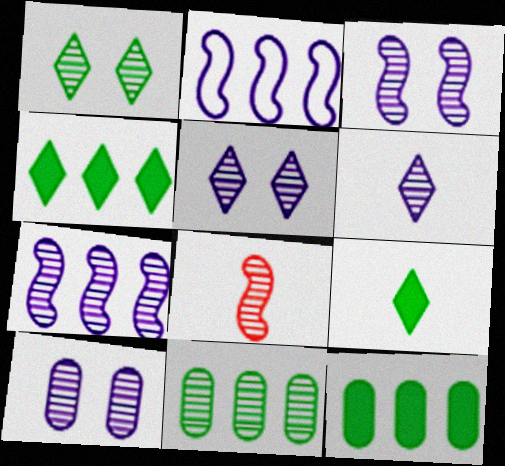[[3, 5, 10], 
[5, 8, 11], 
[6, 7, 10]]